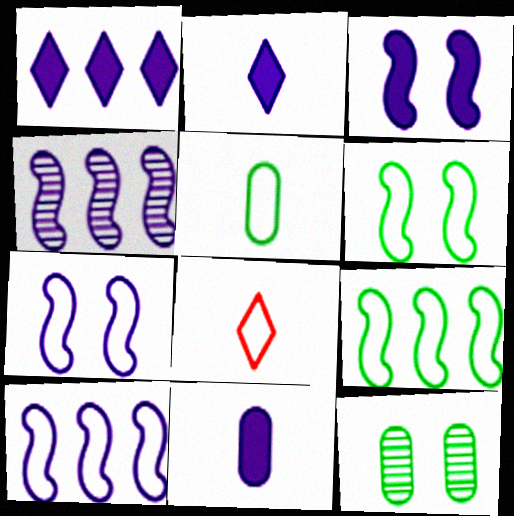[[1, 3, 11]]